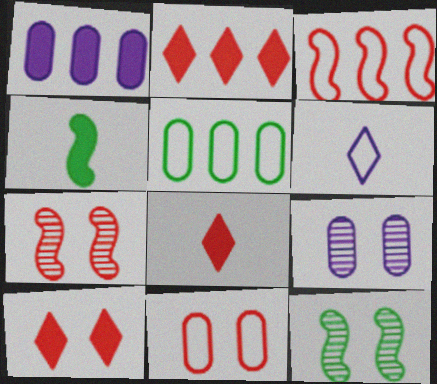[[1, 4, 10], 
[2, 8, 10], 
[7, 10, 11]]